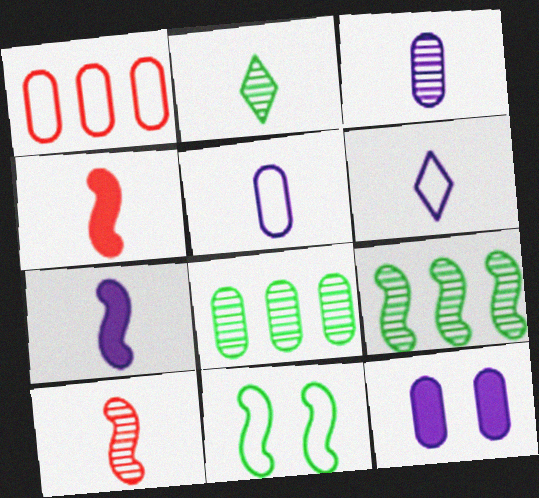[[1, 6, 11], 
[2, 3, 10], 
[2, 4, 5], 
[3, 6, 7]]